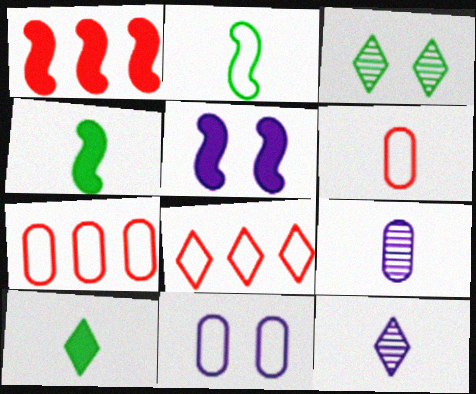[[1, 4, 5], 
[2, 8, 11], 
[4, 6, 12]]